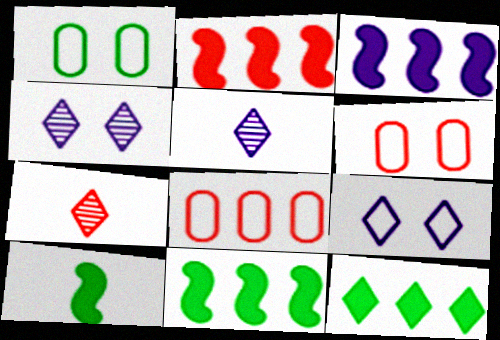[[1, 2, 5], 
[1, 3, 7], 
[2, 3, 11], 
[2, 6, 7], 
[4, 8, 10], 
[5, 6, 11], 
[7, 9, 12]]